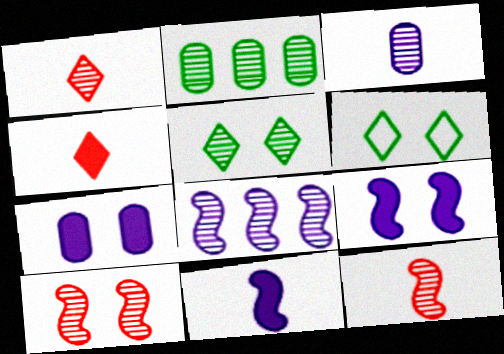[[6, 7, 10]]